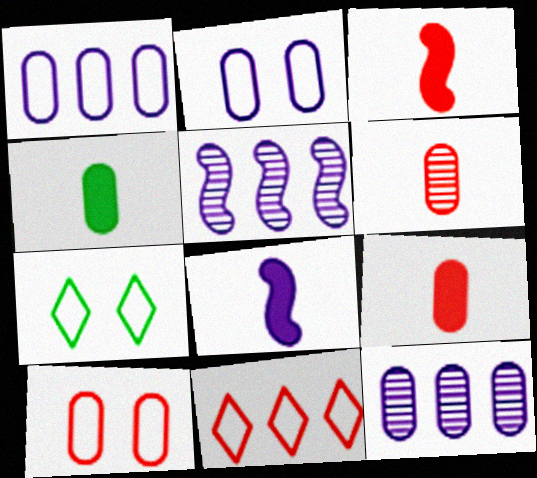[[3, 7, 12], 
[4, 10, 12], 
[5, 7, 9]]